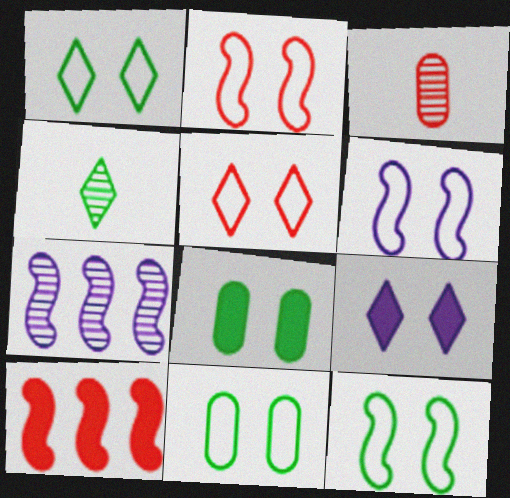[[1, 11, 12], 
[2, 6, 12], 
[3, 5, 10], 
[5, 6, 11]]